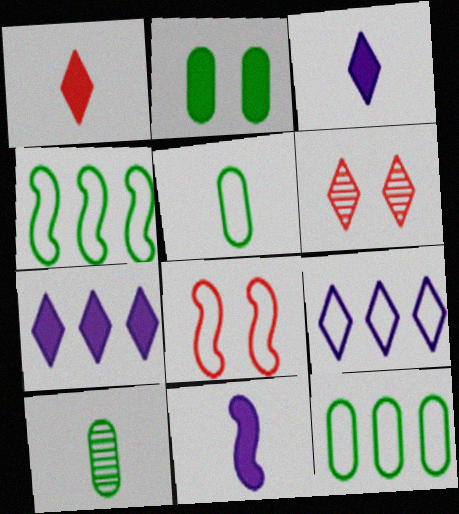[[2, 10, 12], 
[5, 8, 9], 
[6, 11, 12], 
[7, 8, 10]]